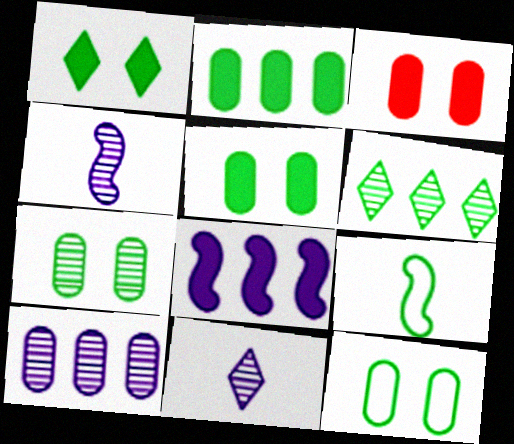[[5, 6, 9], 
[5, 7, 12]]